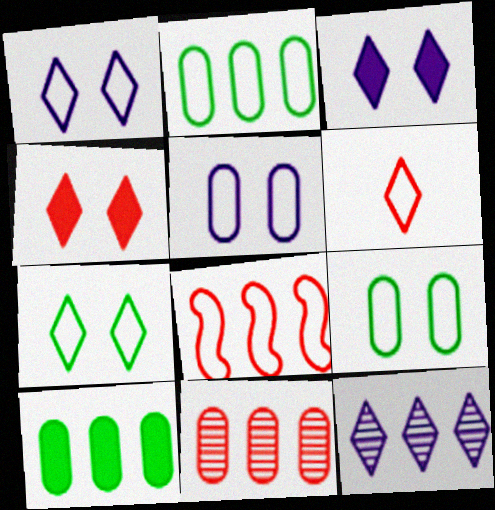[[8, 10, 12]]